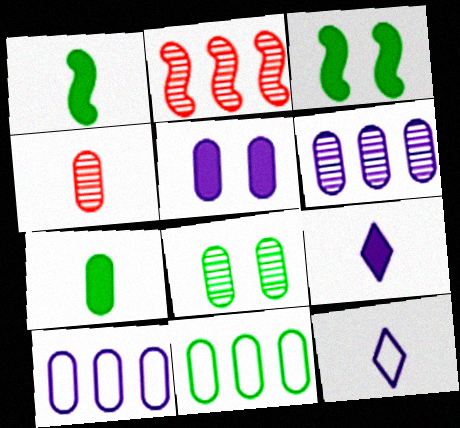[[1, 4, 12], 
[4, 5, 11], 
[4, 6, 8], 
[7, 8, 11]]